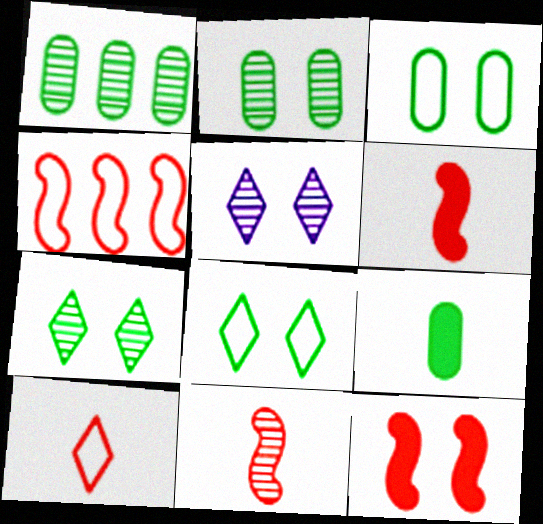[[1, 3, 9], 
[1, 5, 11], 
[3, 5, 12], 
[4, 5, 9], 
[4, 11, 12]]